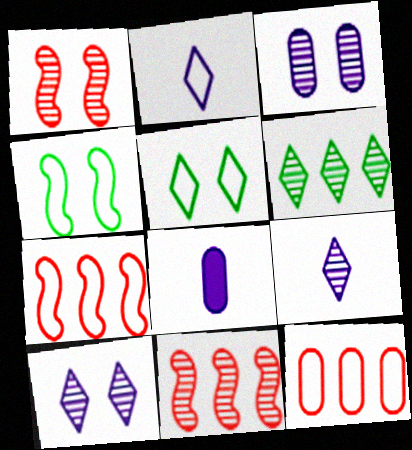[[2, 4, 12], 
[5, 8, 11]]